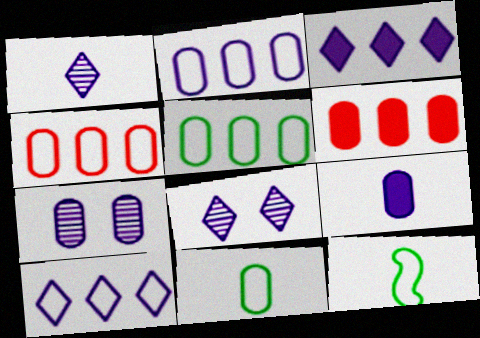[[2, 4, 5], 
[2, 7, 9], 
[6, 7, 11], 
[6, 8, 12]]